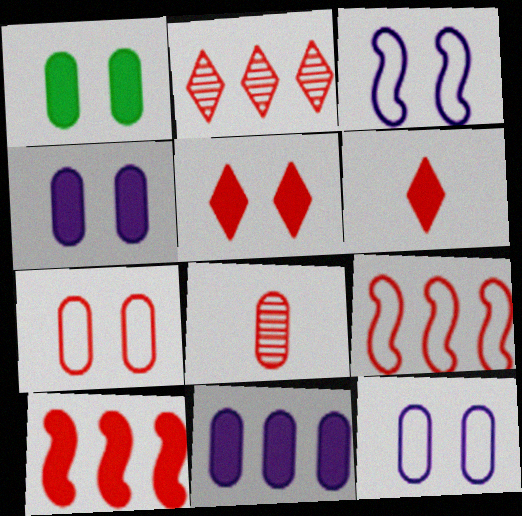[[5, 8, 9]]